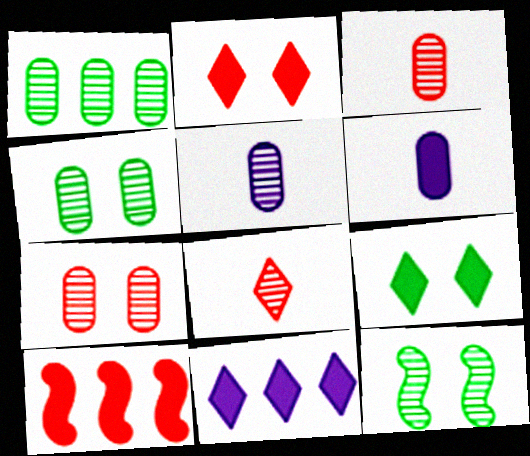[[1, 5, 7], 
[6, 9, 10]]